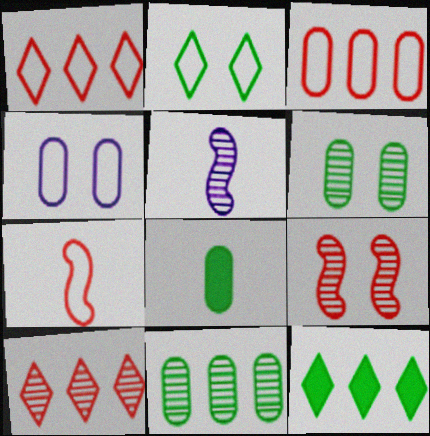[[5, 6, 10]]